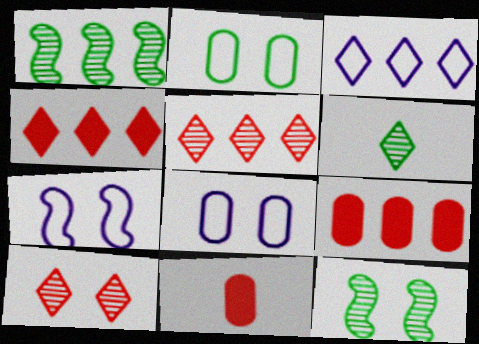[[1, 3, 9], 
[3, 11, 12], 
[6, 7, 9]]